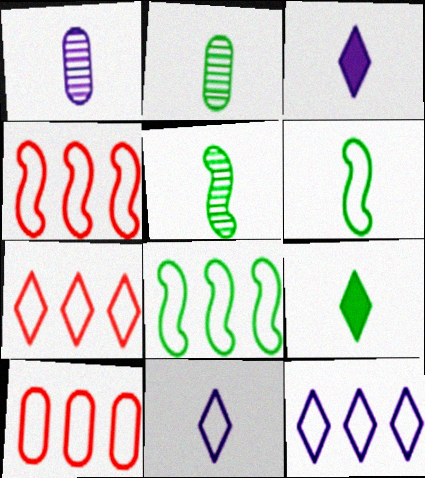[[2, 6, 9], 
[4, 7, 10], 
[8, 10, 12]]